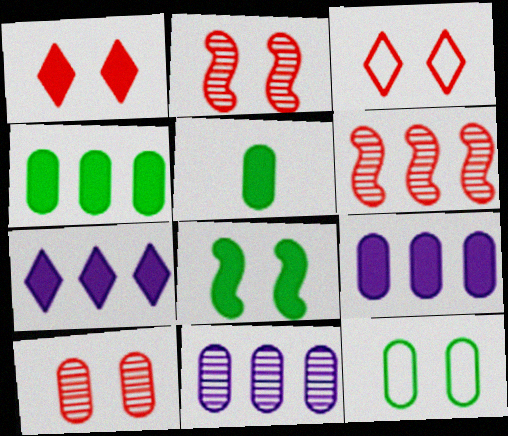[]